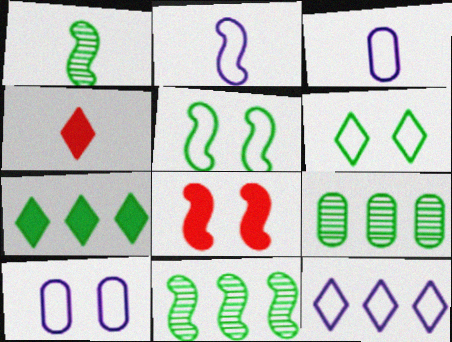[[1, 3, 4], 
[2, 8, 11], 
[2, 10, 12], 
[4, 10, 11]]